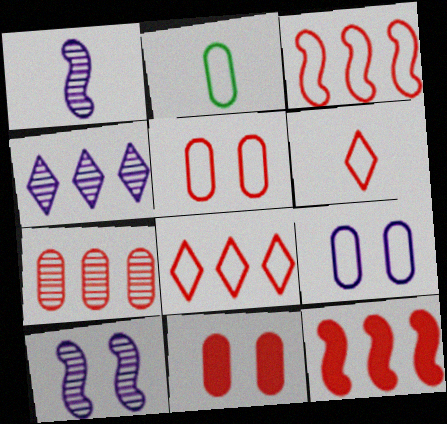[[3, 5, 6], 
[7, 8, 12]]